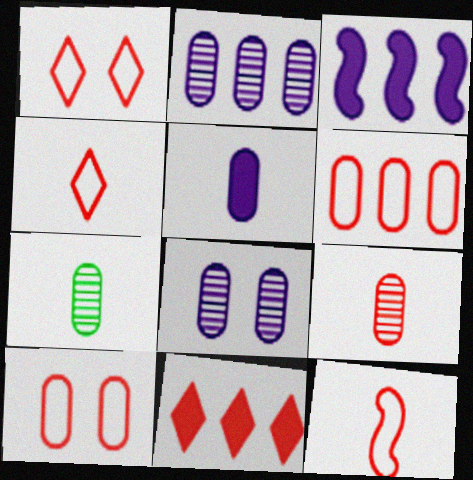[[1, 3, 7], 
[1, 6, 12]]